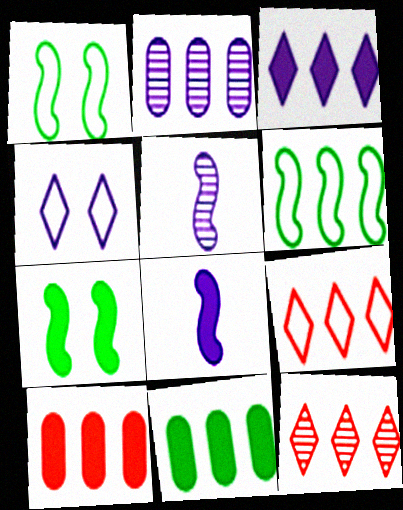[[2, 4, 8]]